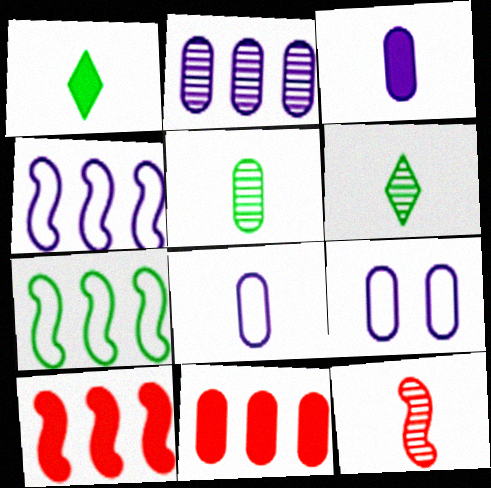[[1, 8, 12], 
[2, 3, 9], 
[5, 9, 11], 
[6, 9, 10]]